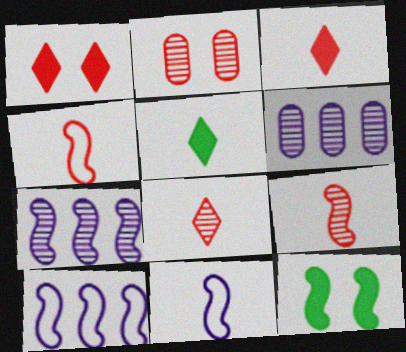[[2, 5, 10], 
[4, 7, 12], 
[9, 10, 12]]